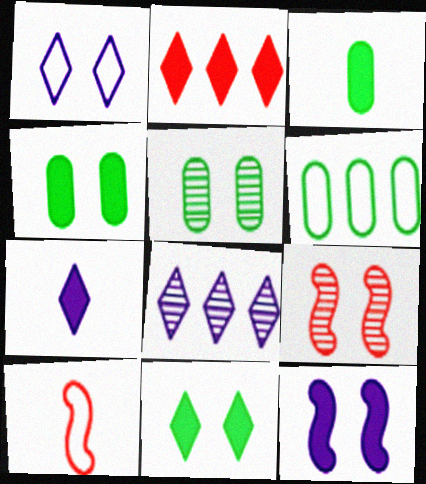[[1, 4, 9], 
[1, 6, 10], 
[1, 7, 8], 
[2, 3, 12], 
[2, 7, 11], 
[3, 5, 6], 
[4, 8, 10], 
[6, 7, 9]]